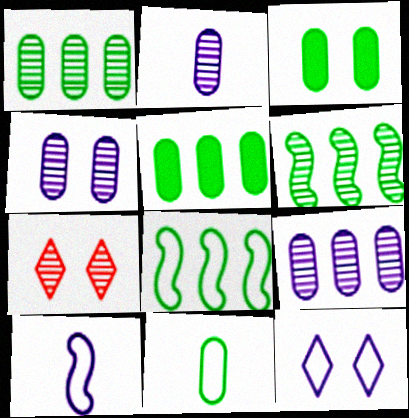[[1, 3, 11], 
[2, 4, 9], 
[2, 6, 7], 
[5, 7, 10]]